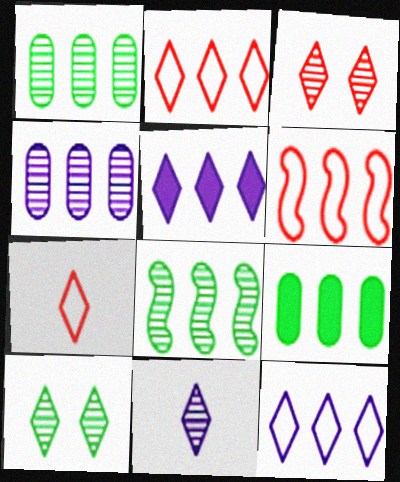[[1, 5, 6], 
[5, 7, 10]]